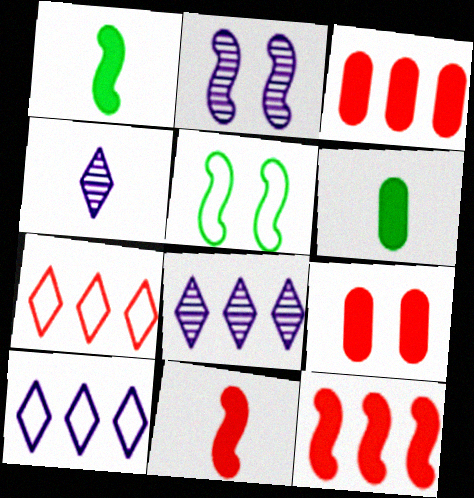[[2, 6, 7], 
[3, 4, 5]]